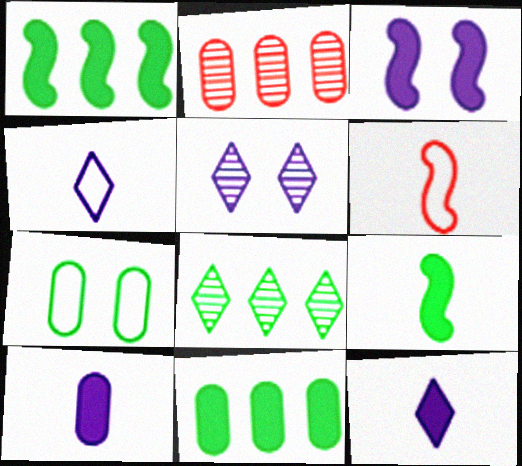[[2, 7, 10], 
[5, 6, 11], 
[7, 8, 9]]